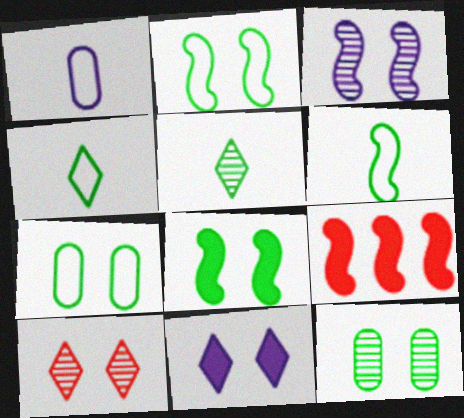[[3, 6, 9], 
[3, 10, 12]]